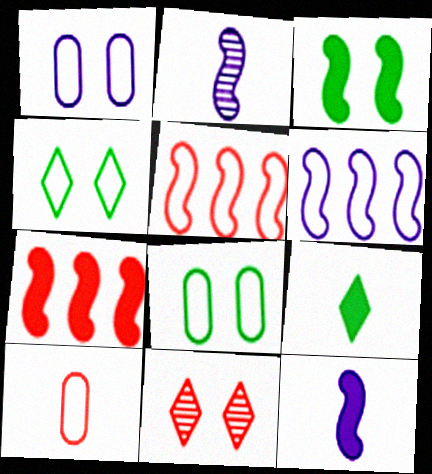[[1, 3, 11], 
[2, 3, 5], 
[2, 9, 10], 
[3, 7, 12], 
[4, 6, 10], 
[7, 10, 11]]